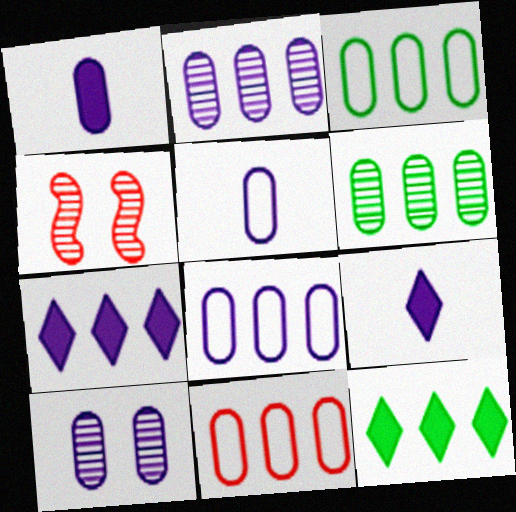[[1, 8, 10], 
[3, 4, 9], 
[3, 8, 11], 
[4, 5, 12]]